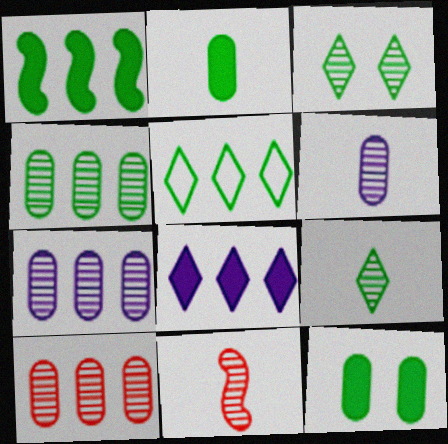[[1, 4, 5], 
[3, 7, 11], 
[4, 7, 10], 
[6, 9, 11]]